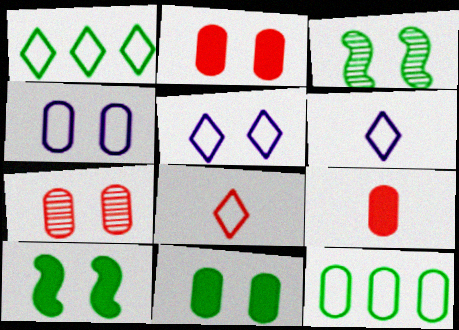[[1, 5, 8], 
[2, 3, 5], 
[4, 7, 11], 
[5, 7, 10]]